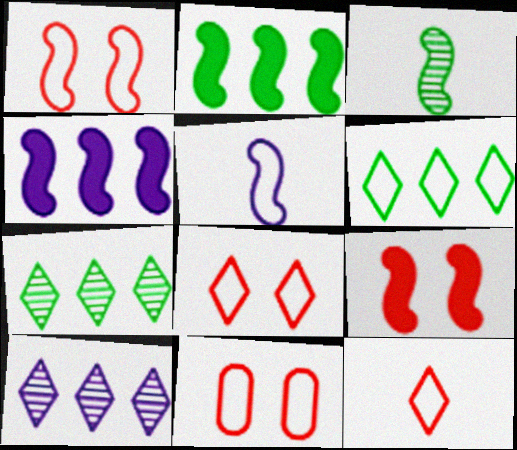[[1, 3, 4], 
[1, 8, 11], 
[5, 6, 11]]